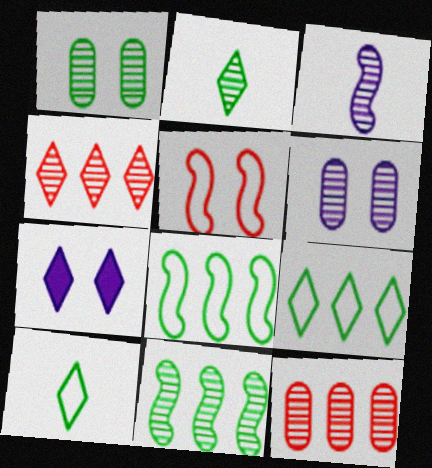[[1, 2, 11], 
[1, 3, 4], 
[1, 5, 7], 
[4, 7, 10]]